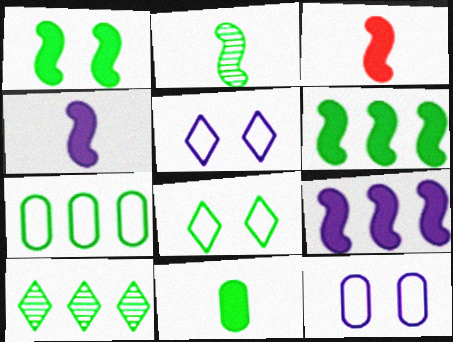[[1, 3, 9], 
[3, 10, 12], 
[6, 7, 10]]